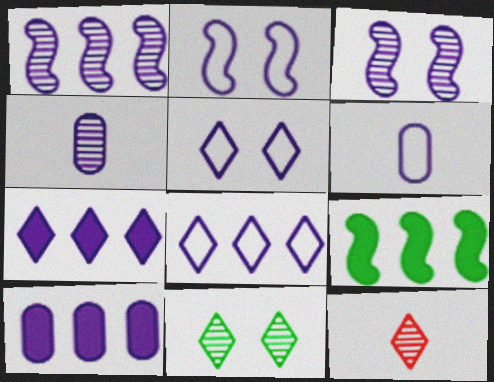[[1, 8, 10], 
[2, 4, 7], 
[2, 6, 8], 
[3, 6, 7]]